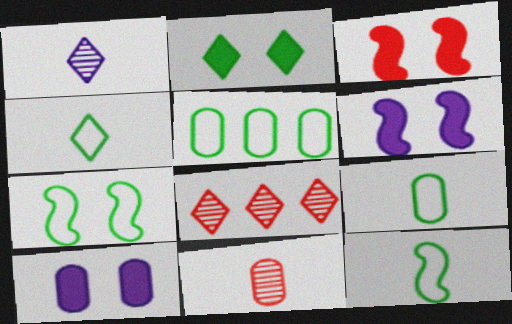[[1, 3, 5], 
[2, 3, 10], 
[4, 5, 7], 
[4, 9, 12], 
[5, 10, 11], 
[6, 8, 9], 
[8, 10, 12]]